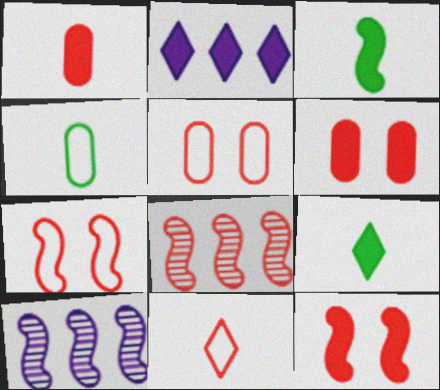[[2, 3, 6], 
[3, 7, 10], 
[5, 9, 10], 
[6, 8, 11]]